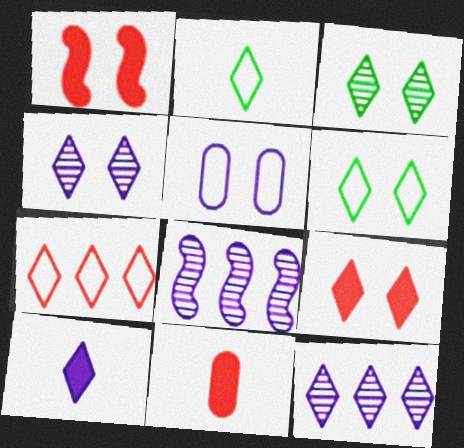[[1, 3, 5], 
[2, 9, 12], 
[3, 7, 10], 
[4, 6, 9], 
[5, 8, 10], 
[6, 8, 11]]